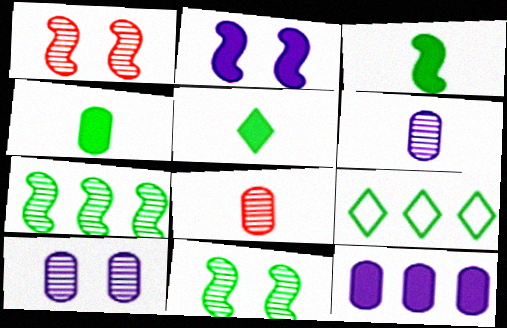[[2, 8, 9], 
[3, 4, 5], 
[4, 9, 11]]